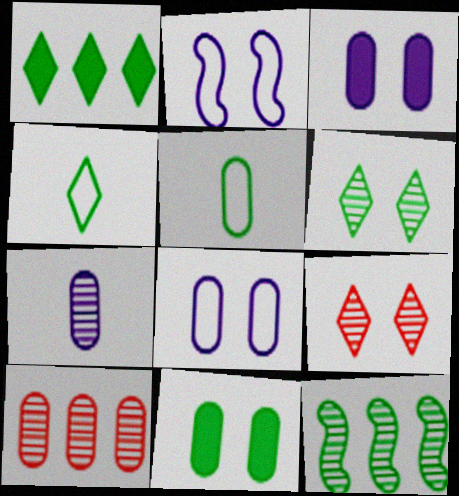[[1, 4, 6], 
[2, 9, 11], 
[3, 5, 10], 
[4, 11, 12], 
[7, 9, 12]]